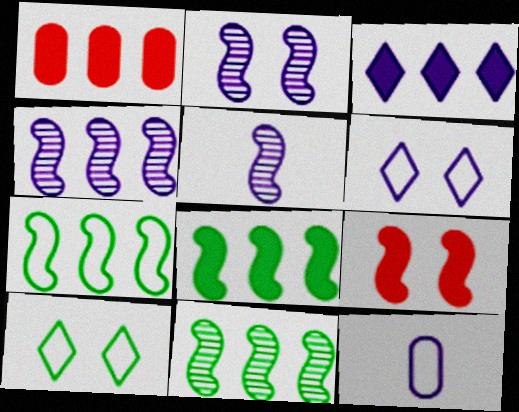[[1, 3, 8], 
[1, 5, 10], 
[2, 3, 12], 
[2, 4, 5], 
[5, 7, 9], 
[7, 8, 11]]